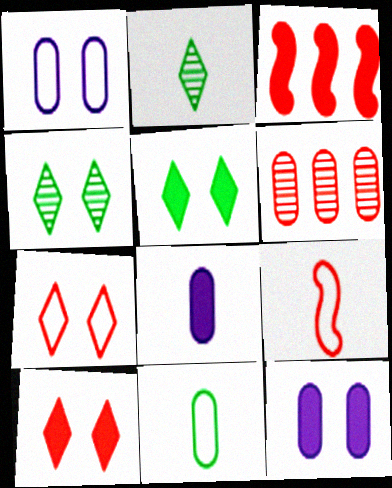[[1, 2, 3], 
[2, 8, 9], 
[3, 5, 8], 
[6, 9, 10], 
[6, 11, 12]]